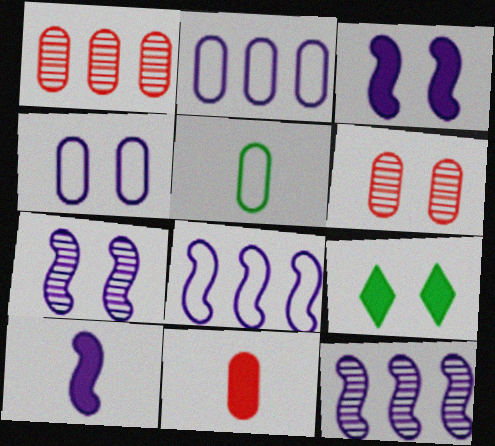[[7, 8, 10]]